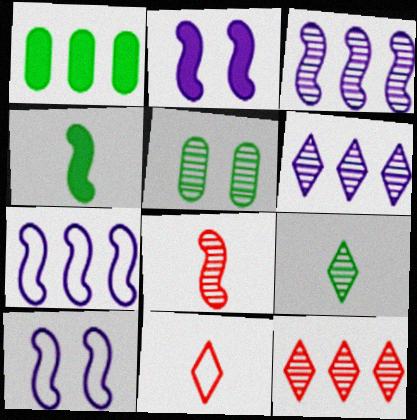[[1, 7, 12], 
[5, 6, 8]]